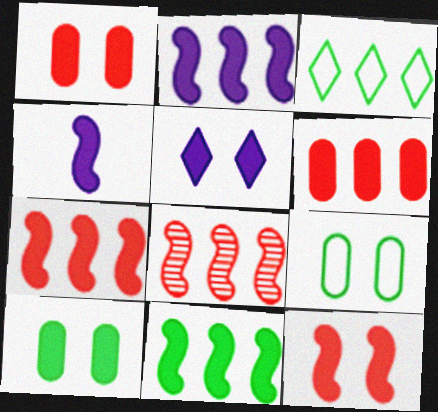[[2, 7, 11], 
[4, 11, 12], 
[5, 10, 12]]